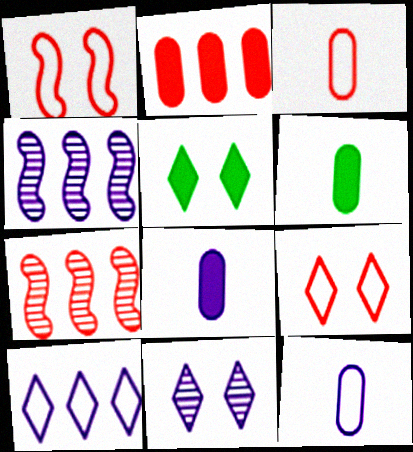[[3, 4, 5], 
[4, 6, 9], 
[5, 7, 12], 
[5, 9, 11]]